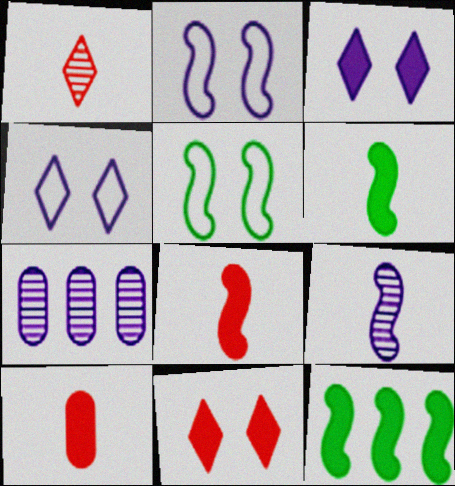[[3, 10, 12]]